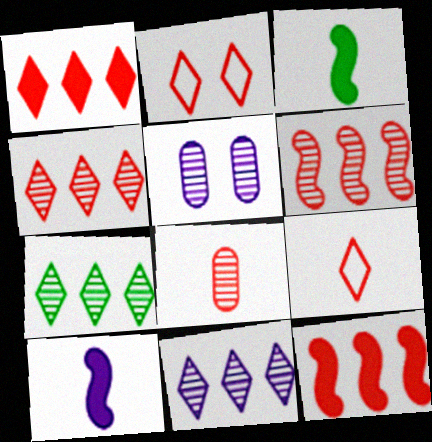[[2, 8, 12], 
[4, 7, 11]]